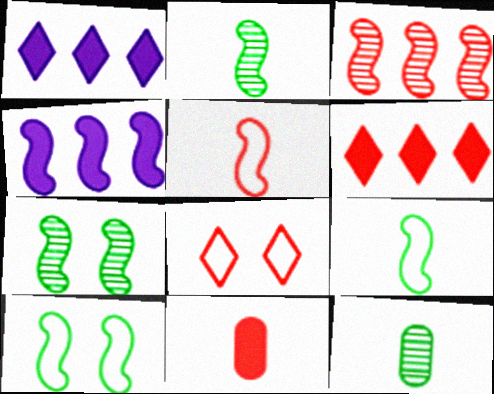[[3, 8, 11], 
[4, 5, 7], 
[4, 8, 12]]